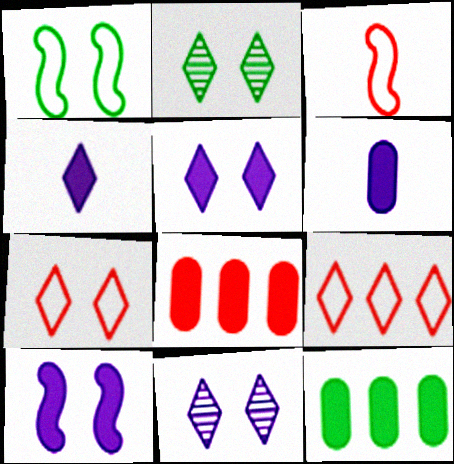[[2, 4, 9], 
[2, 5, 7], 
[3, 11, 12]]